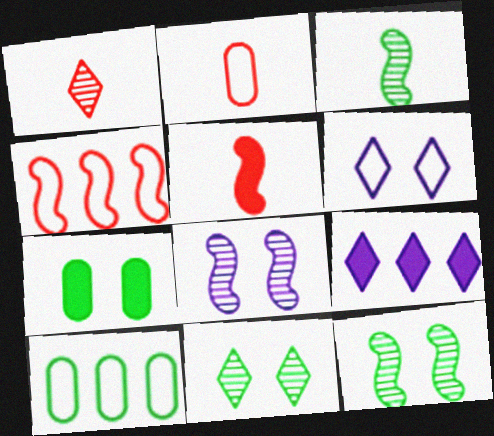[[1, 2, 5], 
[2, 9, 12], 
[5, 7, 9]]